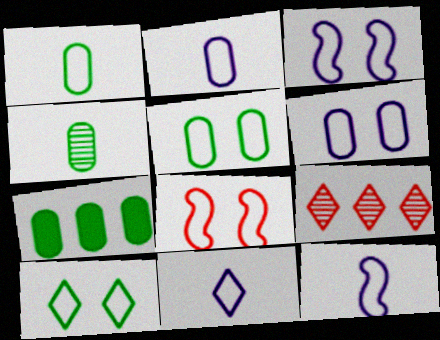[[2, 11, 12], 
[4, 5, 7], 
[6, 8, 10]]